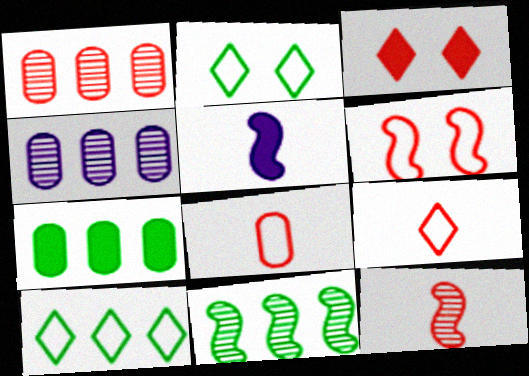[[1, 2, 5], 
[3, 5, 7], 
[5, 6, 11], 
[7, 10, 11]]